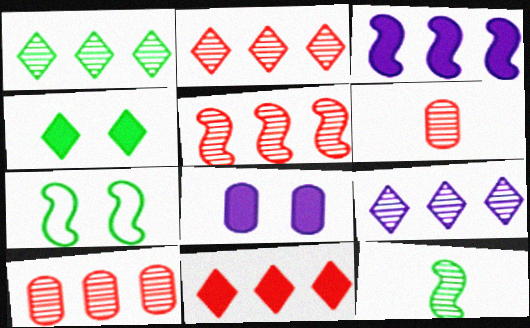[[1, 2, 9], 
[2, 5, 10]]